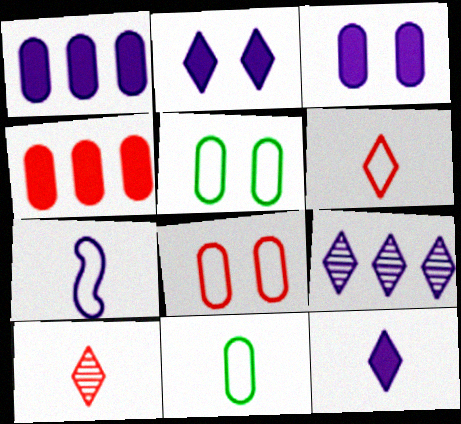[[3, 7, 9], 
[6, 7, 11]]